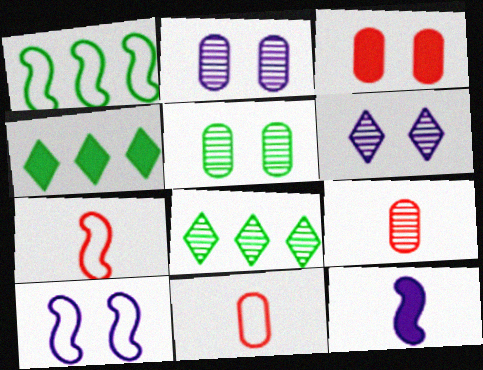[[1, 7, 10], 
[2, 4, 7], 
[3, 4, 12], 
[4, 9, 10]]